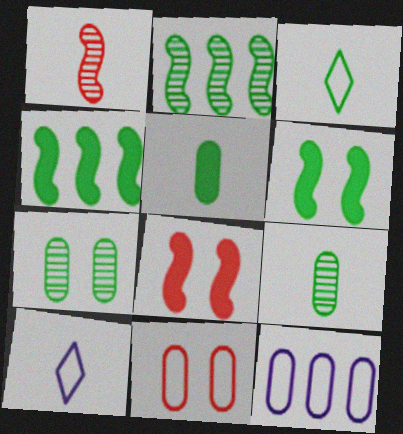[[1, 5, 10], 
[3, 4, 7]]